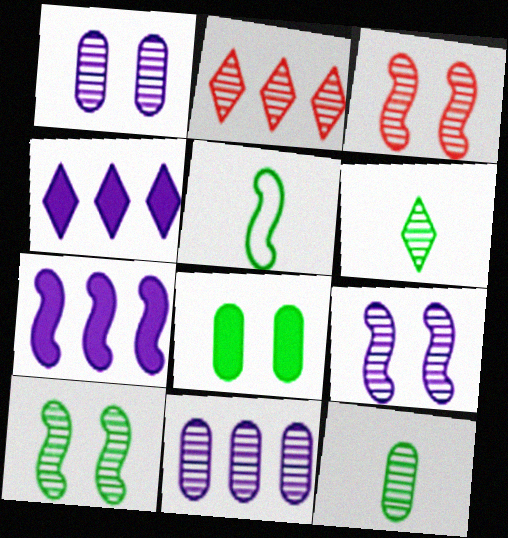[[2, 9, 12], 
[3, 5, 7], 
[3, 6, 11], 
[3, 9, 10]]